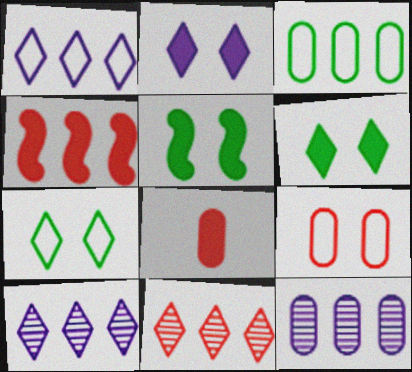[[3, 4, 10]]